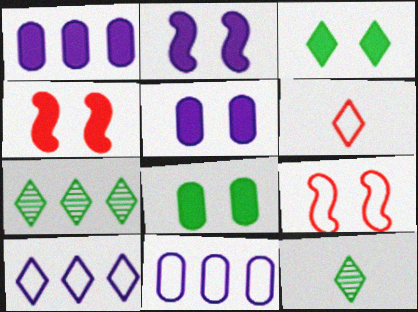[[1, 9, 12], 
[3, 4, 5], 
[4, 11, 12]]